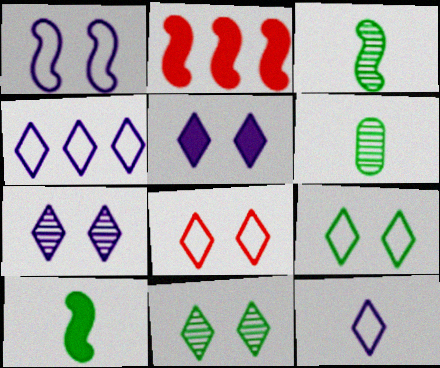[[1, 2, 3], 
[5, 8, 11]]